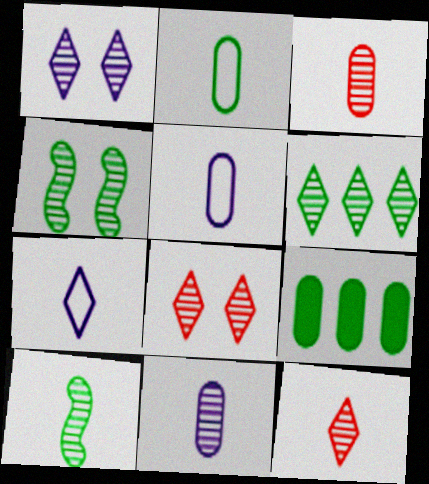[[1, 6, 12], 
[10, 11, 12]]